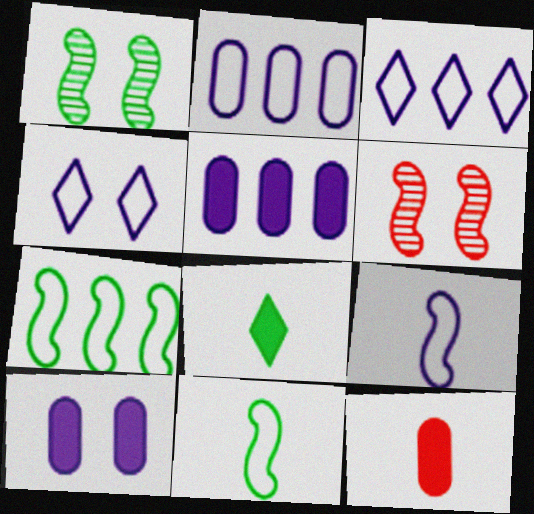[[1, 3, 12], 
[2, 4, 9], 
[2, 6, 8]]